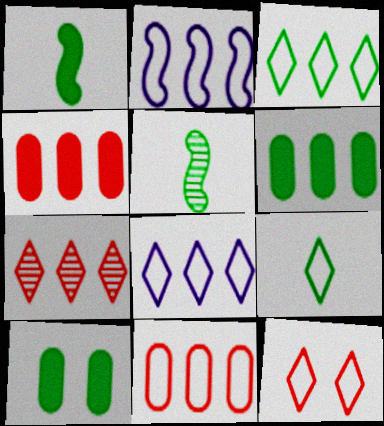[[2, 3, 11], 
[2, 6, 7], 
[3, 5, 10], 
[8, 9, 12]]